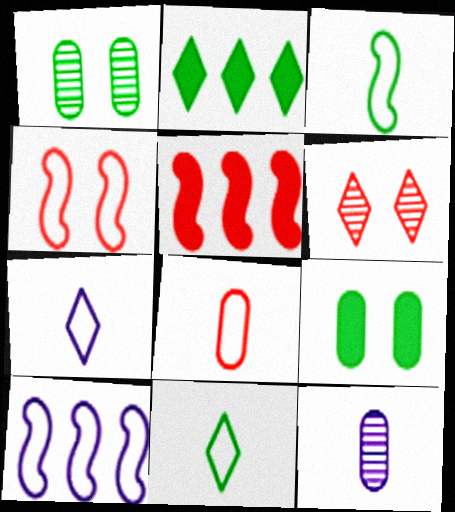[[1, 2, 3], 
[1, 5, 7], 
[2, 4, 12], 
[2, 6, 7], 
[3, 4, 10], 
[3, 7, 8], 
[5, 6, 8]]